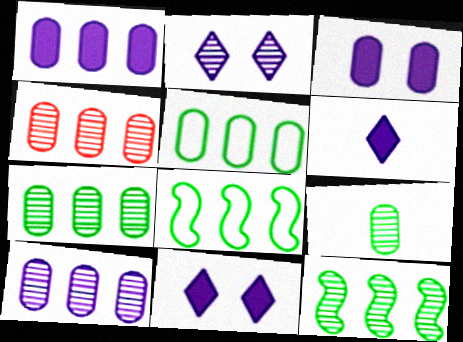[[1, 4, 5], 
[4, 7, 10]]